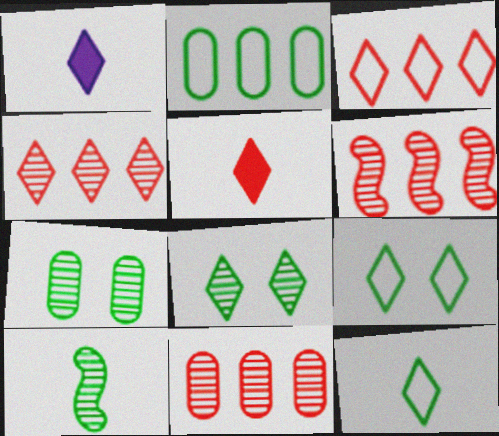[[1, 3, 8], 
[1, 4, 9], 
[4, 6, 11]]